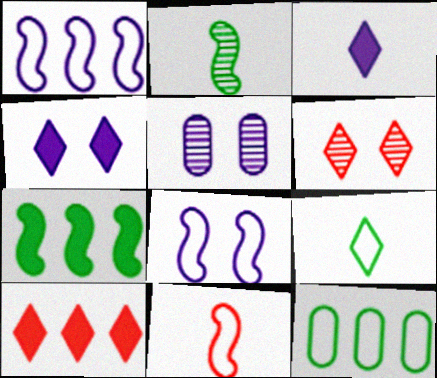[[1, 3, 5], 
[4, 5, 8]]